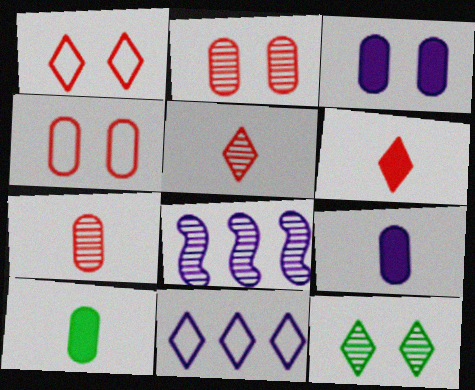[[1, 8, 10], 
[6, 11, 12], 
[7, 8, 12]]